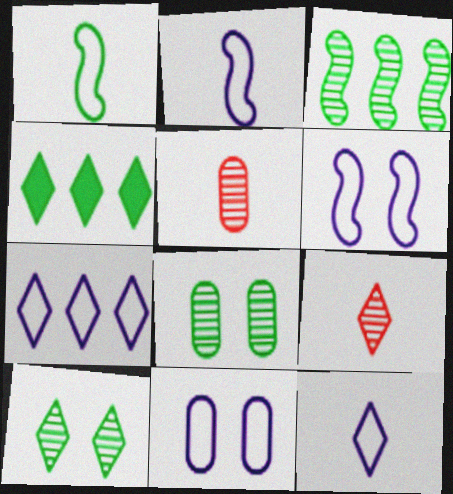[[1, 4, 8], 
[2, 7, 11], 
[4, 5, 6]]